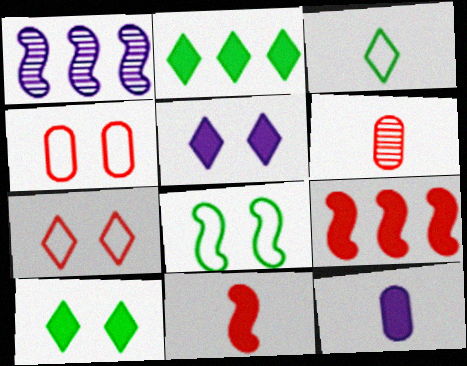[[1, 8, 11], 
[6, 7, 9], 
[9, 10, 12]]